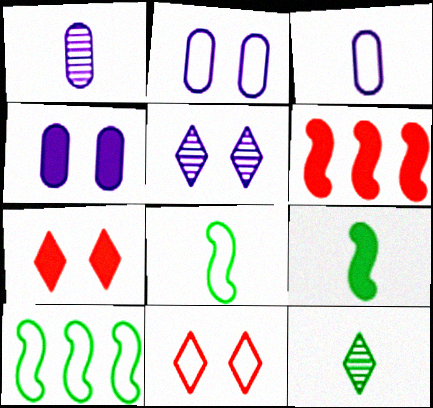[[1, 7, 10], 
[2, 6, 12], 
[3, 10, 11]]